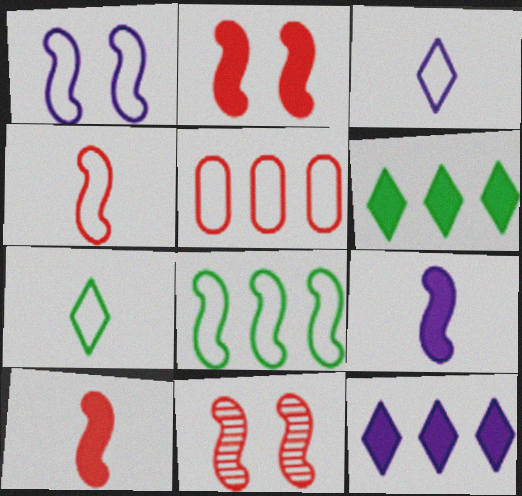[[1, 4, 8], 
[1, 5, 7], 
[8, 9, 11]]